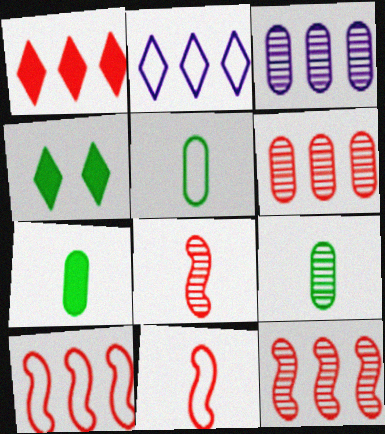[[1, 6, 10], 
[3, 4, 11], 
[5, 7, 9]]